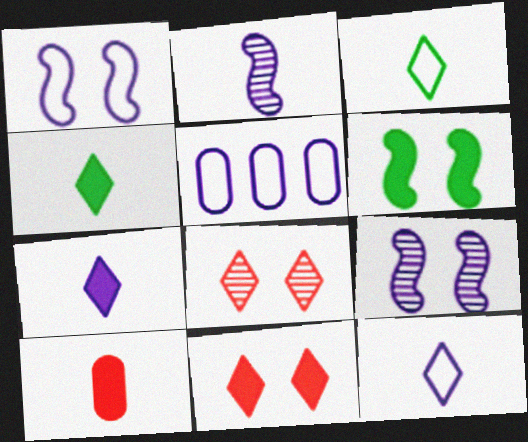[[1, 5, 12], 
[2, 3, 10], 
[5, 7, 9]]